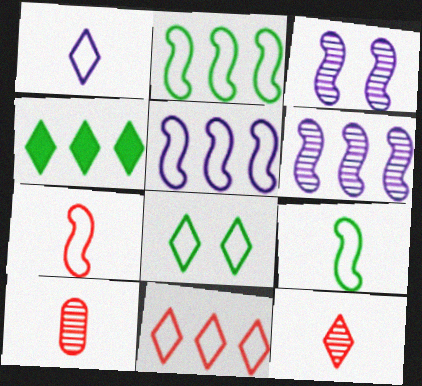[[1, 8, 11]]